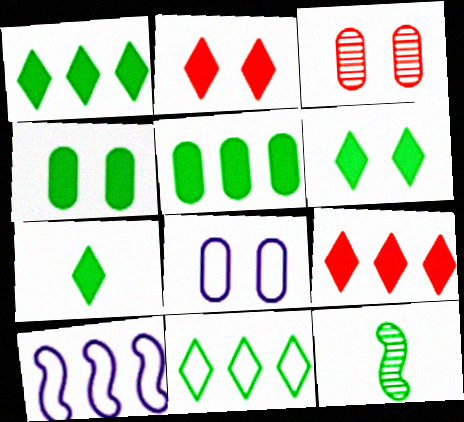[[1, 6, 7], 
[3, 4, 8], 
[3, 7, 10], 
[4, 11, 12], 
[8, 9, 12]]